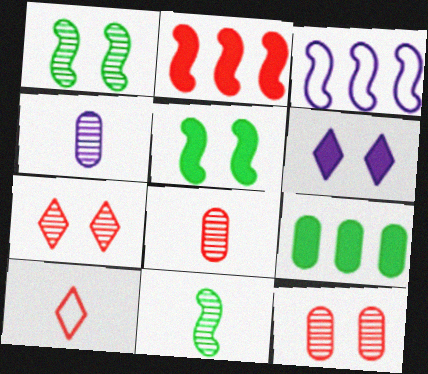[[2, 10, 12], 
[3, 4, 6]]